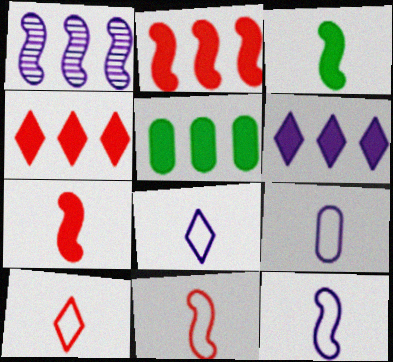[[2, 5, 6], 
[8, 9, 12]]